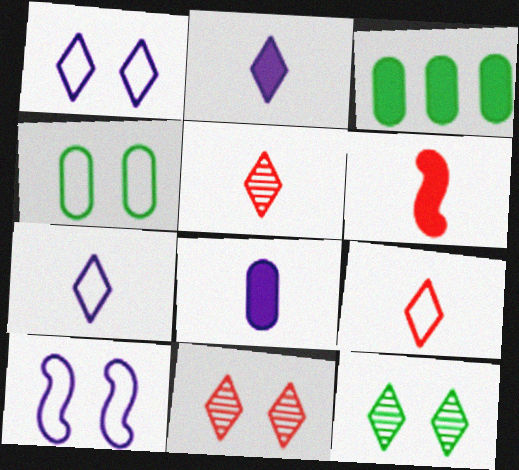[[3, 5, 10]]